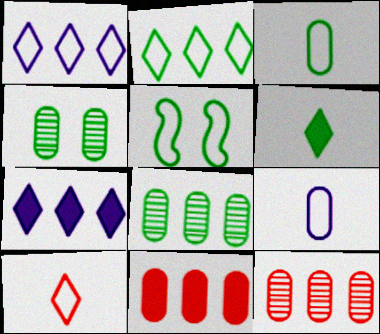[[2, 3, 5], 
[4, 9, 11], 
[5, 6, 8]]